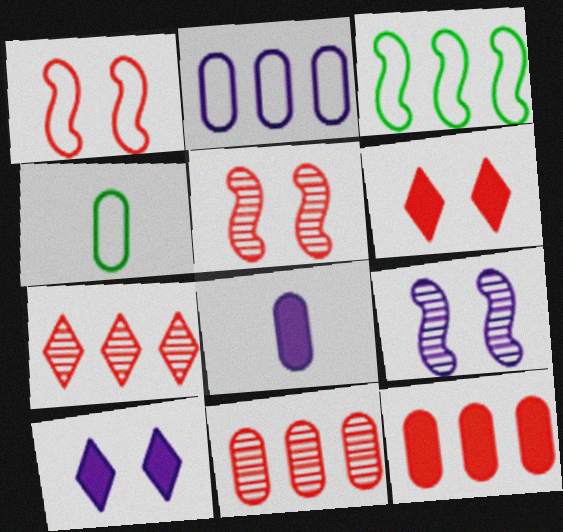[]